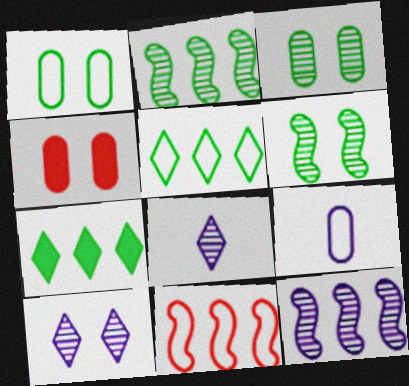[]